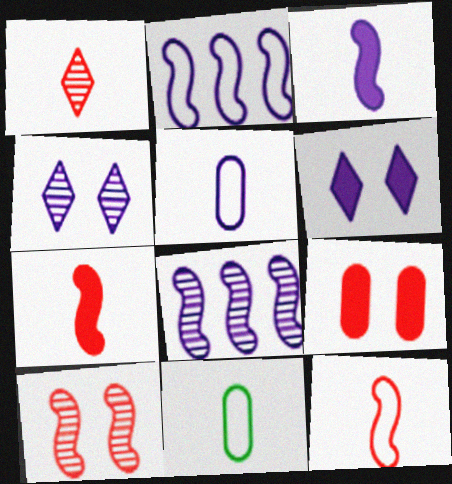[[1, 3, 11], 
[5, 6, 8]]